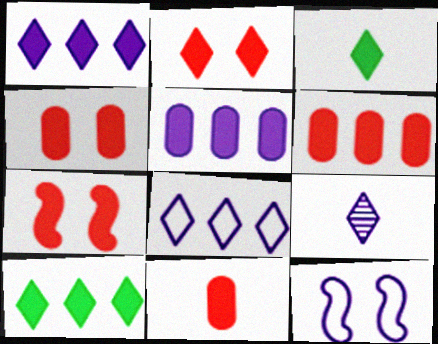[[1, 2, 3], 
[2, 4, 7], 
[3, 5, 7], 
[4, 6, 11], 
[5, 9, 12]]